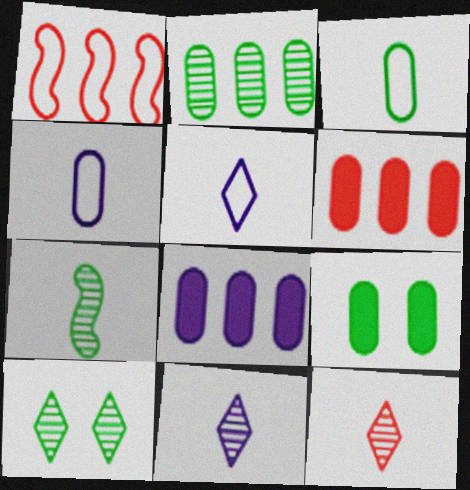[[1, 9, 11], 
[2, 3, 9], 
[2, 7, 10]]